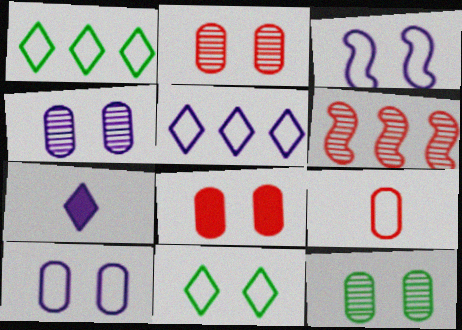[[1, 3, 9], 
[2, 4, 12], 
[8, 10, 12]]